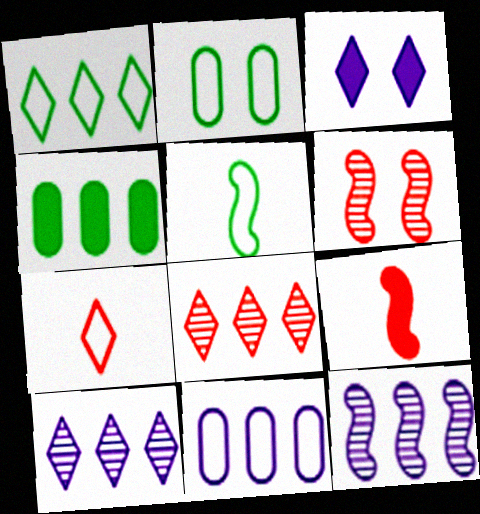[[1, 2, 5], 
[2, 3, 6], 
[2, 9, 10], 
[3, 4, 9]]